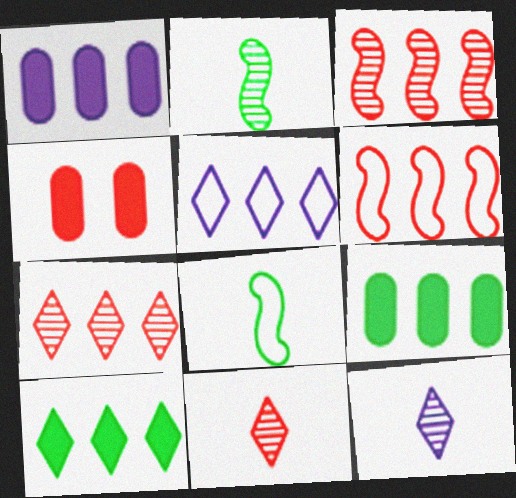[[2, 4, 5], 
[3, 5, 9], 
[4, 6, 11], 
[5, 7, 10]]